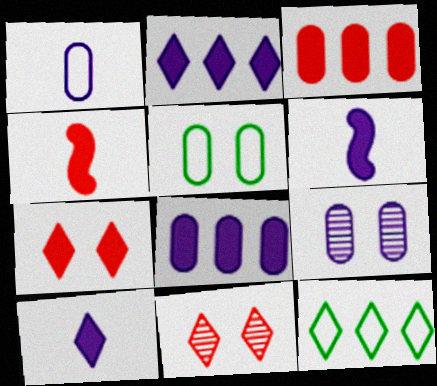[[1, 8, 9], 
[3, 4, 7], 
[4, 9, 12], 
[10, 11, 12]]